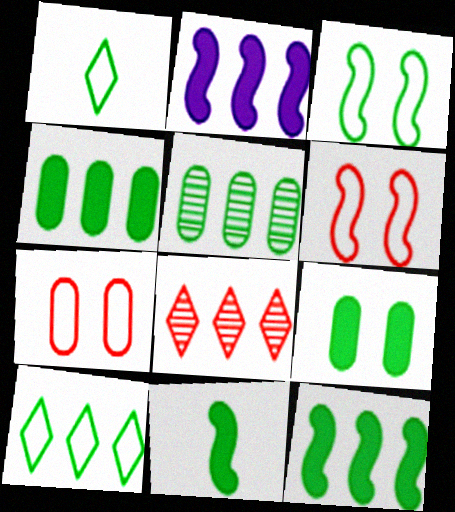[[5, 10, 12]]